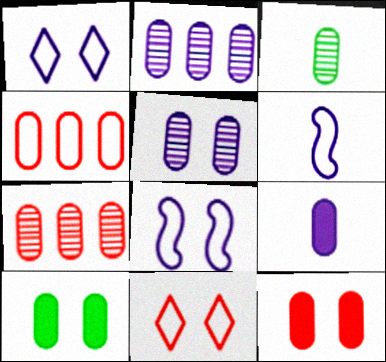[[3, 5, 7]]